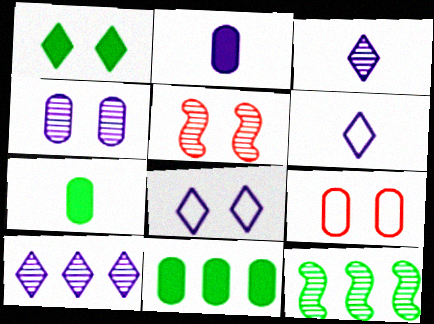[[5, 6, 11]]